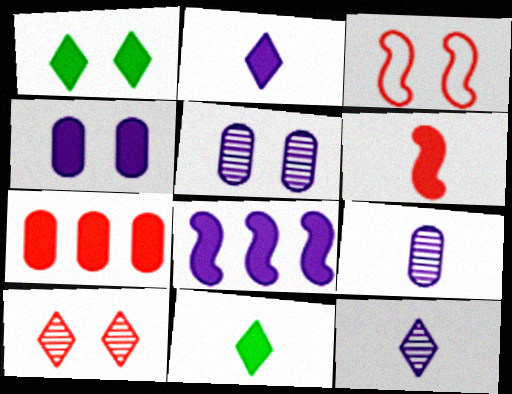[[1, 3, 5], 
[2, 4, 8]]